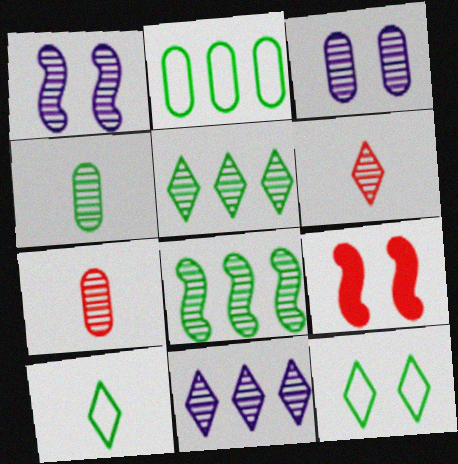[[1, 5, 7], 
[3, 6, 8], 
[3, 9, 12]]